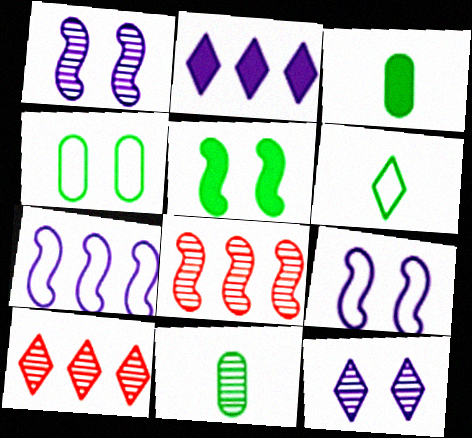[[1, 10, 11], 
[3, 9, 10], 
[8, 11, 12]]